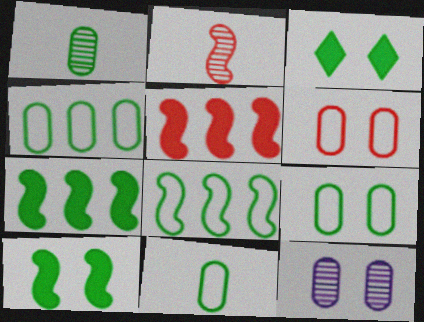[[1, 3, 8], 
[4, 9, 11]]